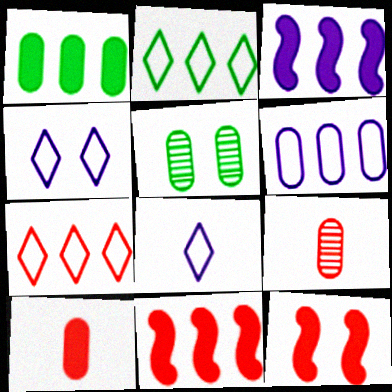[[4, 5, 12], 
[5, 6, 10], 
[5, 8, 11], 
[7, 9, 12]]